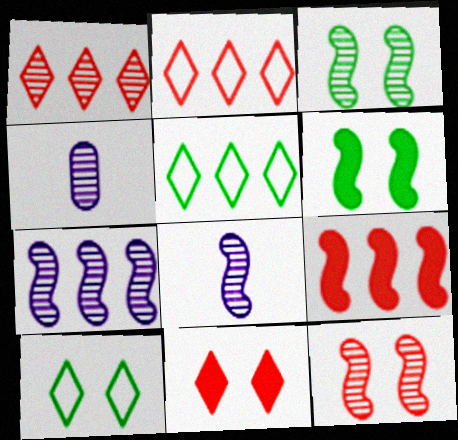[[1, 3, 4], 
[2, 4, 6], 
[4, 9, 10]]